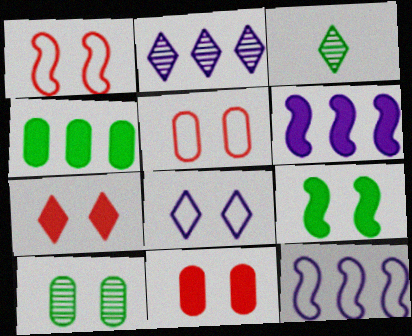[[3, 5, 6], 
[3, 11, 12]]